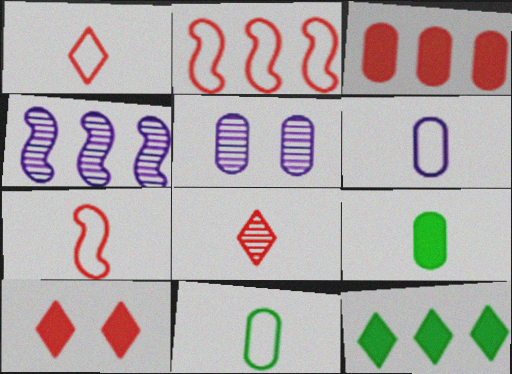[[3, 5, 11], 
[4, 10, 11], 
[5, 7, 12]]